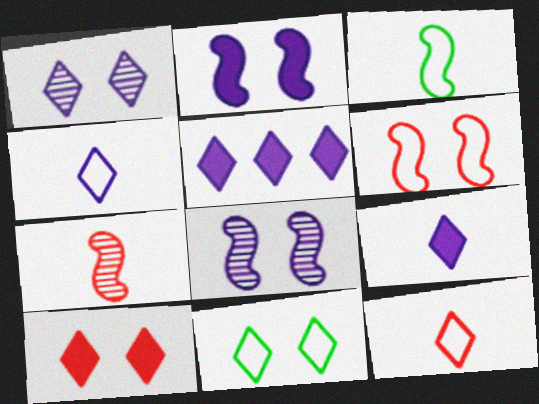[[1, 4, 5], 
[1, 10, 11]]